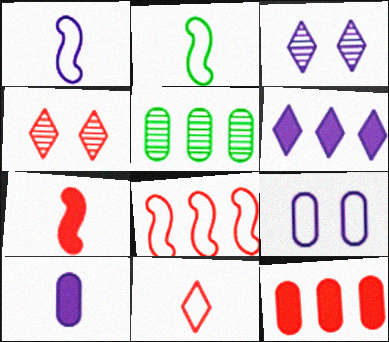[[2, 3, 12], 
[5, 6, 8]]